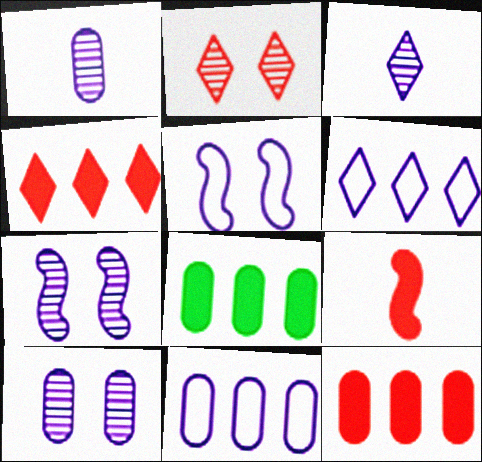[]